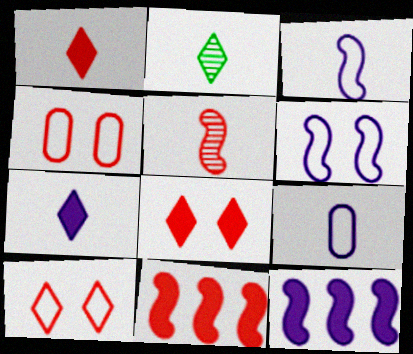[[2, 4, 12]]